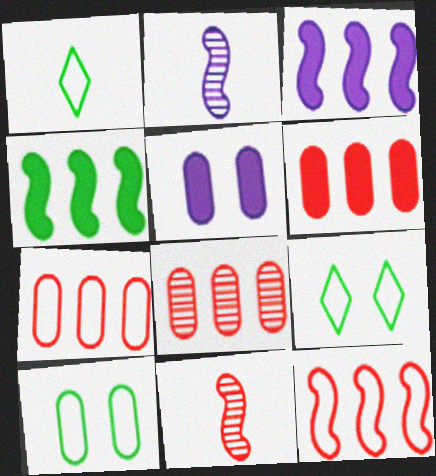[[2, 6, 9], 
[6, 7, 8]]